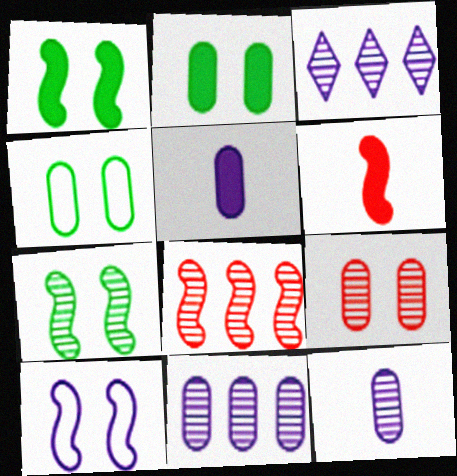[[3, 4, 6], 
[3, 5, 10]]